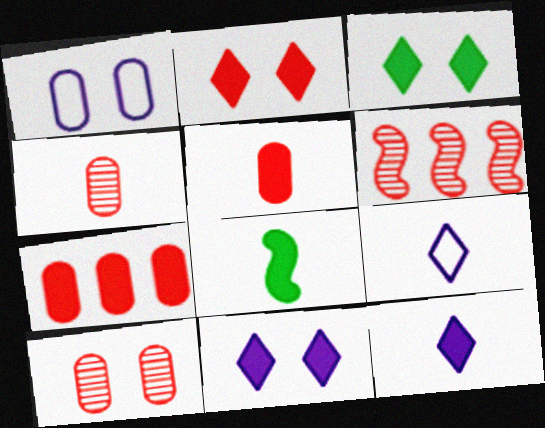[[2, 3, 11], 
[4, 8, 9], 
[5, 8, 12], 
[7, 8, 11]]